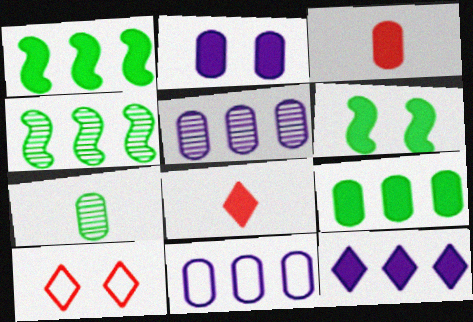[[1, 2, 8], 
[2, 3, 9], 
[3, 6, 12]]